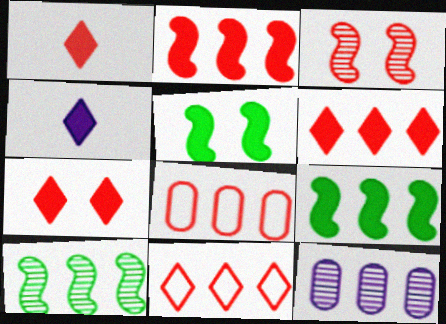[[1, 3, 8], 
[1, 6, 7], 
[9, 11, 12]]